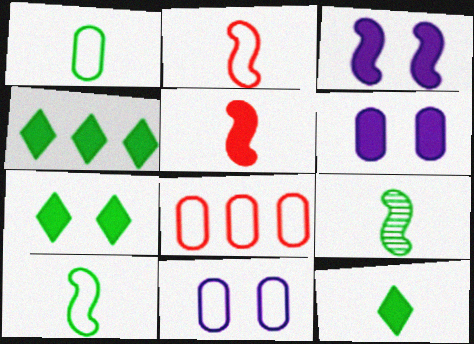[[1, 8, 11], 
[1, 9, 12], 
[4, 5, 6], 
[4, 7, 12]]